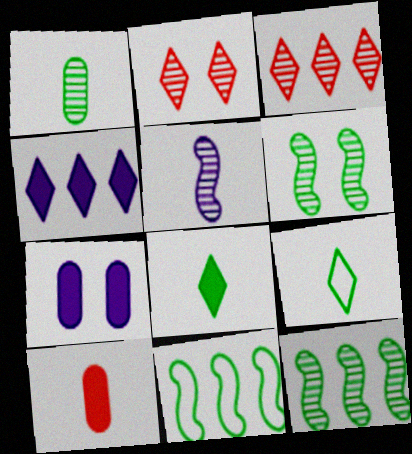[[2, 4, 9], 
[5, 9, 10]]